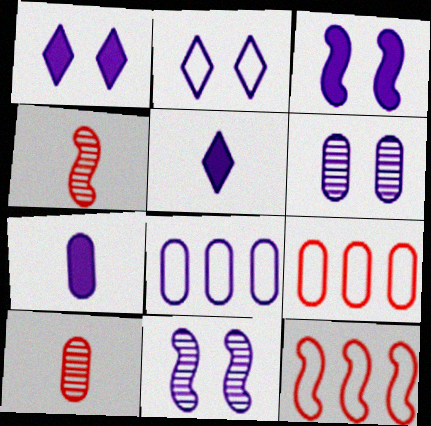[[2, 3, 6], 
[5, 8, 11], 
[6, 7, 8]]